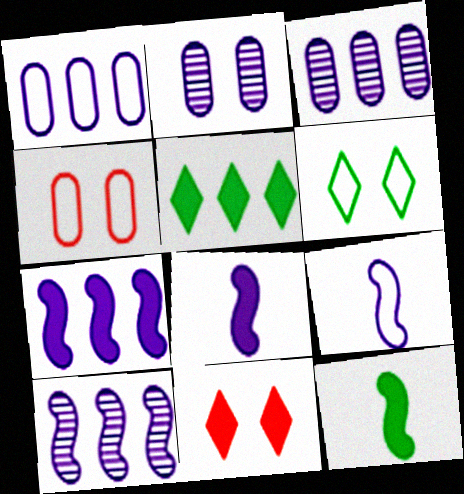[]